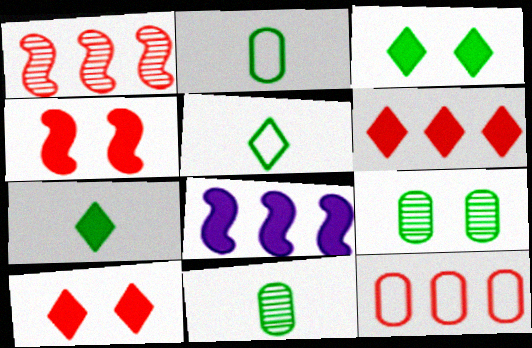[[1, 6, 12]]